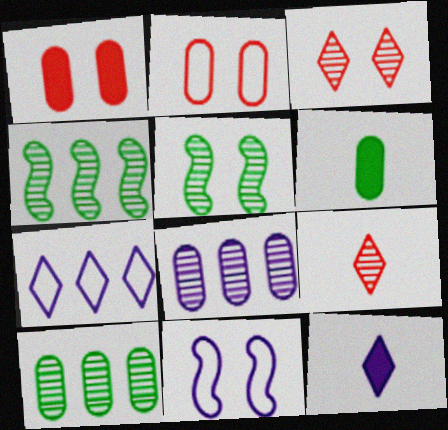[[2, 4, 12], 
[2, 6, 8], 
[5, 8, 9], 
[8, 11, 12]]